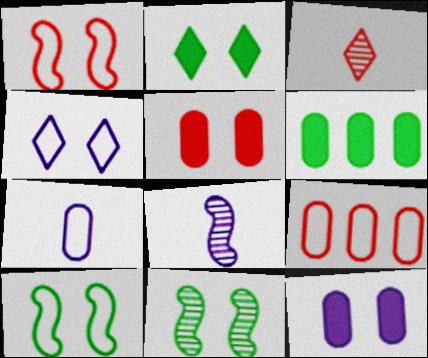[[2, 8, 9], 
[4, 5, 11]]